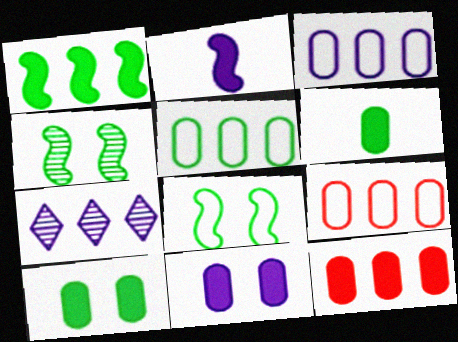[[1, 7, 9], 
[3, 5, 9], 
[6, 11, 12]]